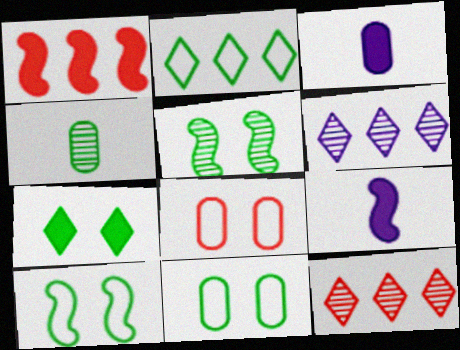[[1, 3, 7], 
[3, 10, 12], 
[5, 7, 11], 
[9, 11, 12]]